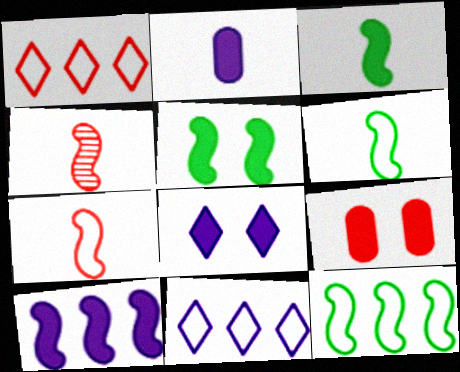[[1, 4, 9], 
[2, 8, 10], 
[5, 8, 9]]